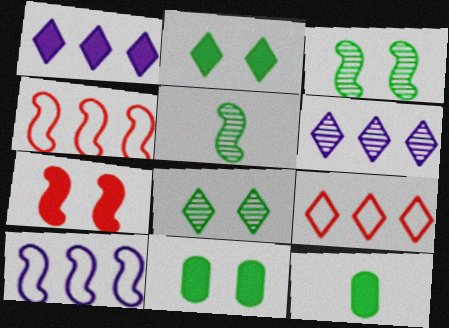[[1, 7, 12], 
[5, 7, 10]]